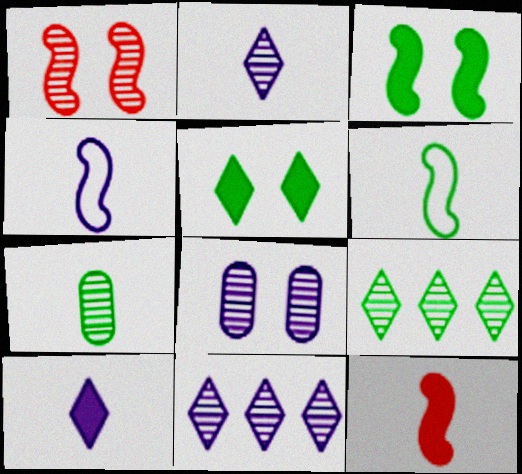[[1, 7, 11]]